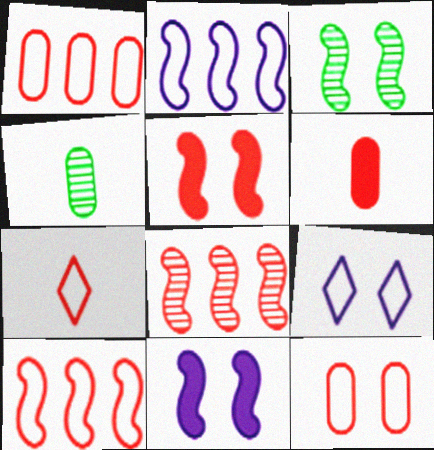[[7, 10, 12]]